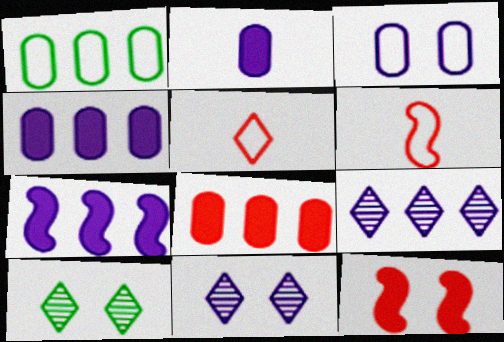[[3, 10, 12], 
[4, 6, 10]]